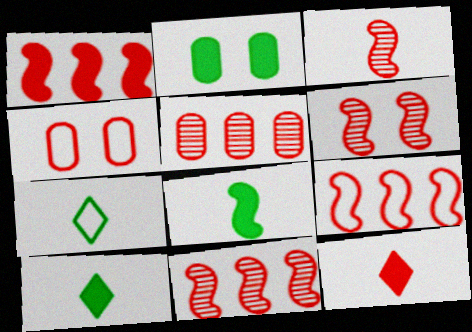[[1, 9, 11], 
[3, 6, 11], 
[4, 11, 12]]